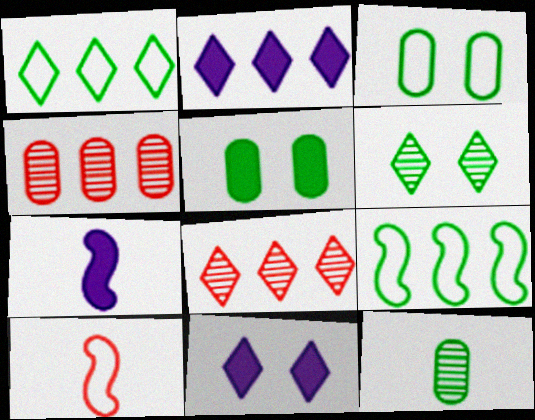[[1, 2, 8], 
[2, 4, 9], 
[3, 7, 8]]